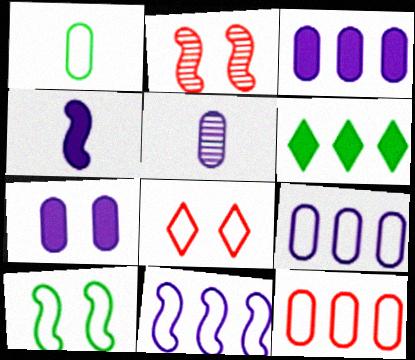[[1, 8, 11], 
[5, 7, 9]]